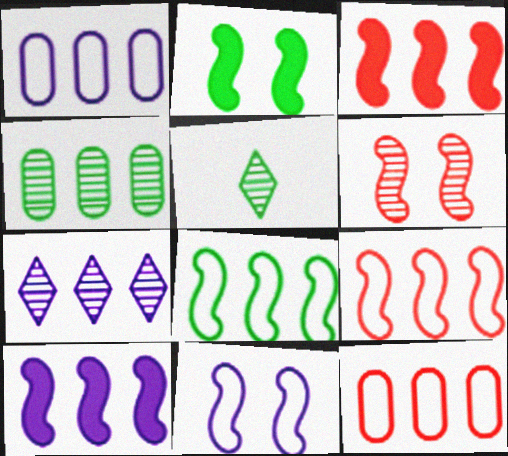[[1, 7, 10], 
[2, 6, 11]]